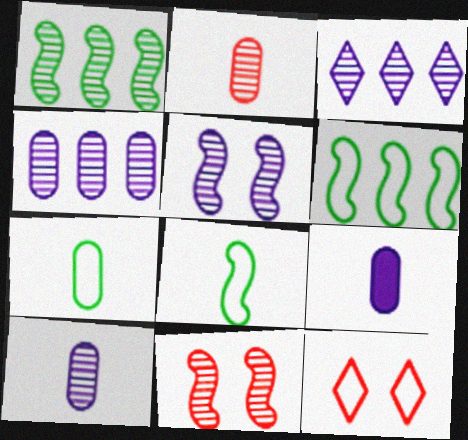[[1, 9, 12], 
[2, 7, 9], 
[3, 5, 10]]